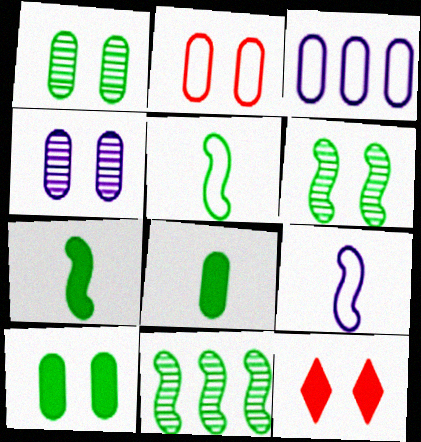[[2, 4, 10]]